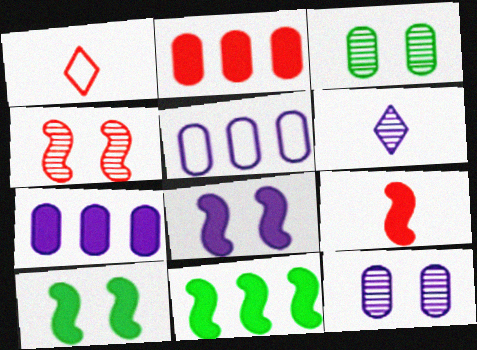[[1, 2, 4], 
[1, 11, 12], 
[5, 6, 8], 
[8, 9, 11]]